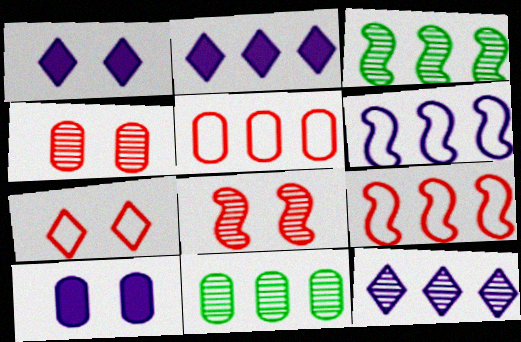[[2, 3, 5], 
[2, 9, 11]]